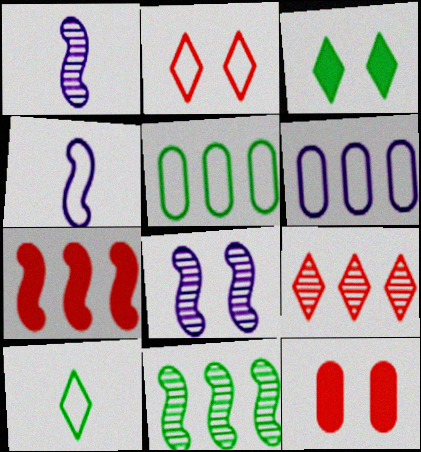[[2, 4, 5]]